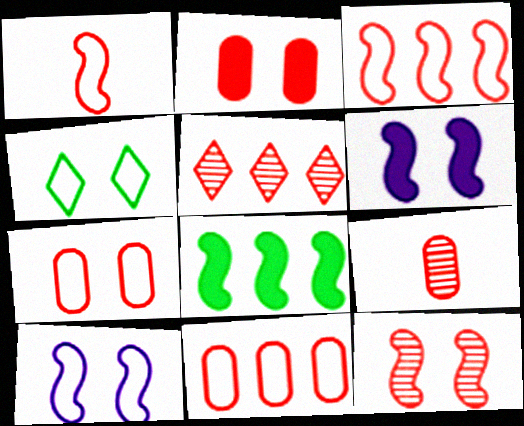[[1, 2, 5], 
[2, 9, 11], 
[4, 7, 10], 
[5, 9, 12]]